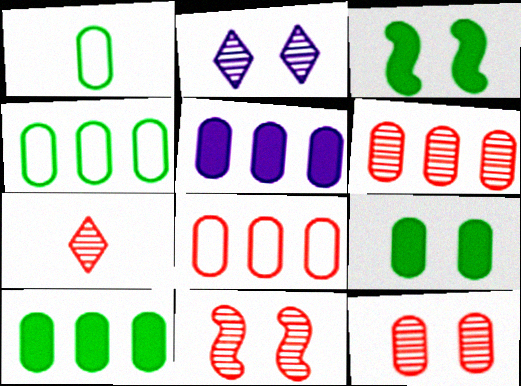[[1, 5, 12], 
[4, 5, 6], 
[6, 7, 11]]